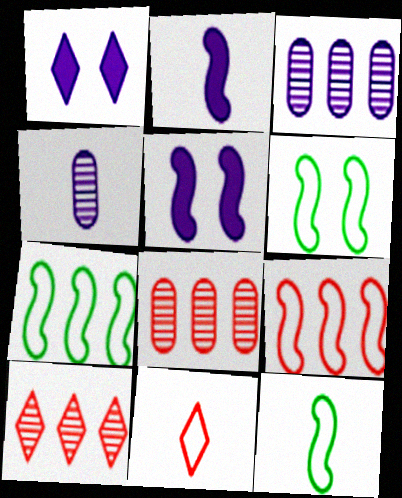[[1, 8, 12], 
[6, 7, 12]]